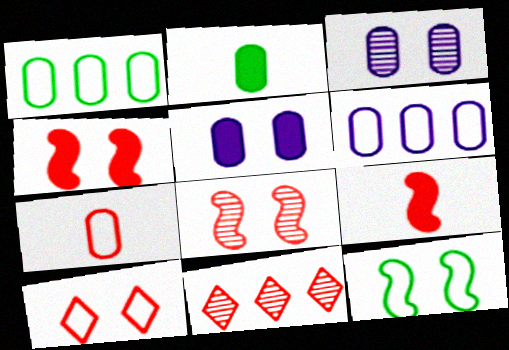[[4, 7, 11]]